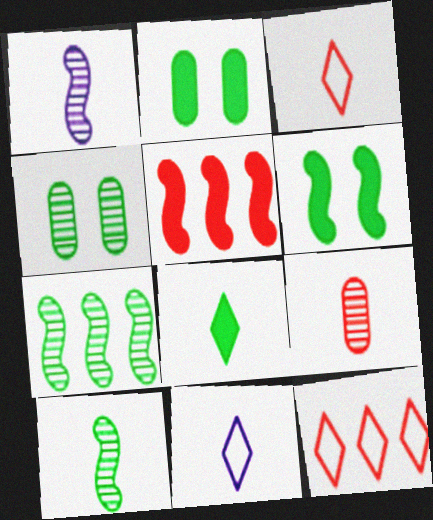[[1, 2, 12], 
[4, 5, 11]]